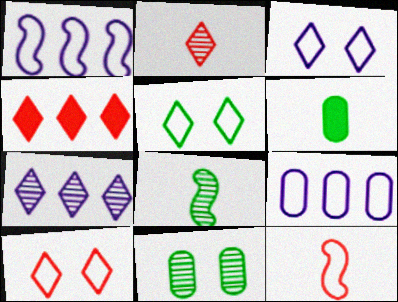[[2, 4, 10], 
[3, 5, 10], 
[5, 9, 12]]